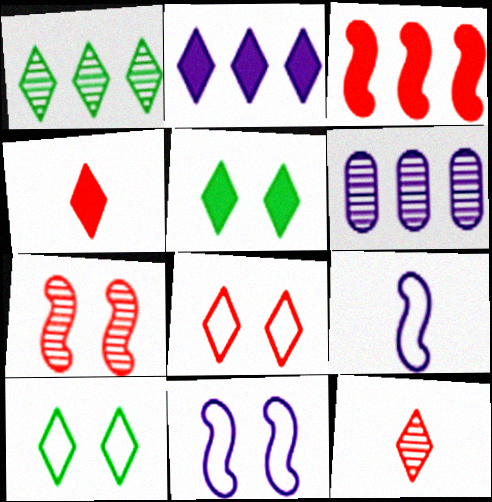[[2, 4, 5], 
[2, 10, 12]]